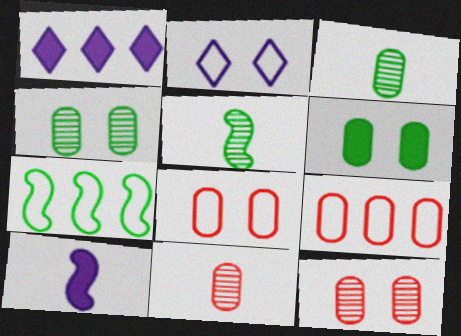[[1, 5, 8]]